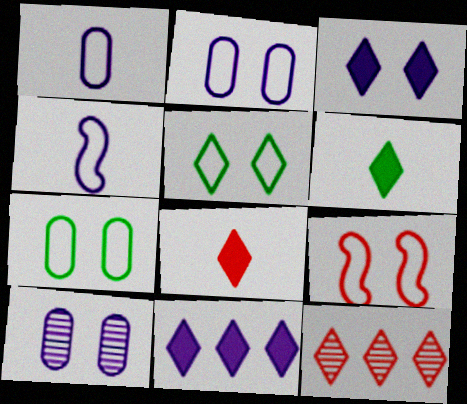[[2, 5, 9], 
[4, 10, 11]]